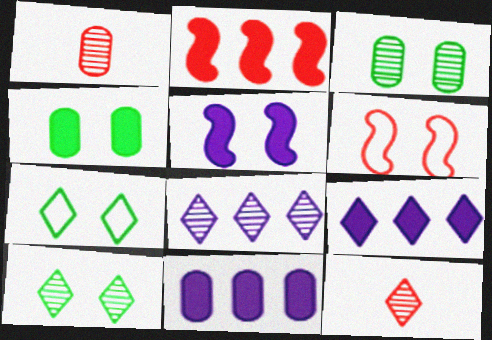[[7, 9, 12], 
[8, 10, 12]]